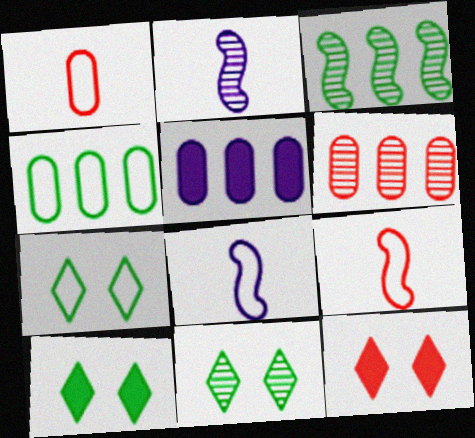[[2, 4, 12], 
[2, 6, 11], 
[4, 5, 6], 
[5, 9, 11], 
[6, 8, 10], 
[6, 9, 12], 
[7, 10, 11]]